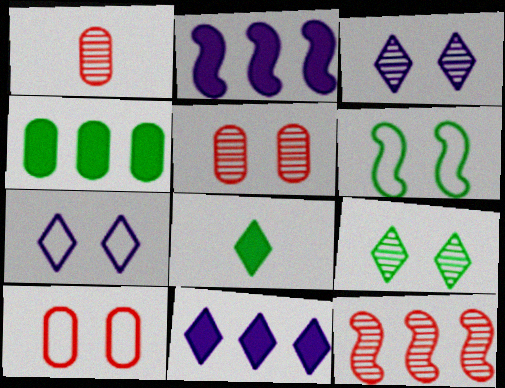[[1, 6, 11], 
[6, 7, 10]]